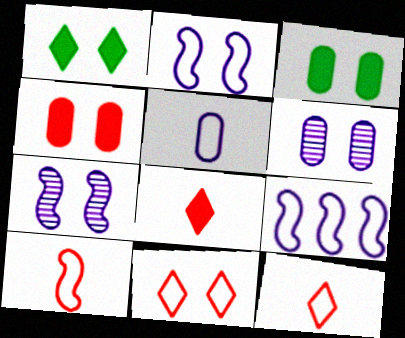[[3, 7, 11]]